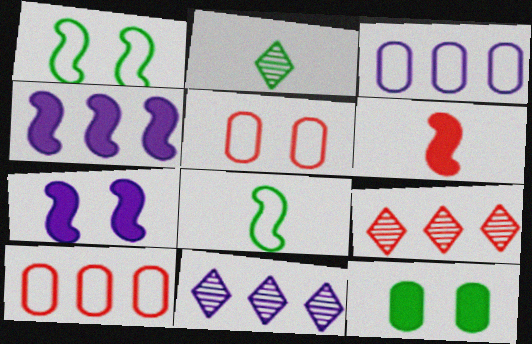[[2, 4, 5], 
[2, 7, 10], 
[3, 4, 11], 
[5, 6, 9]]